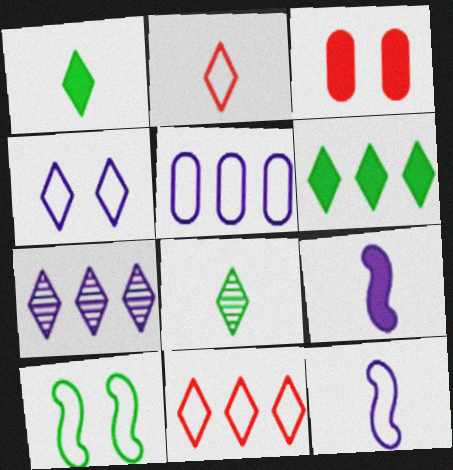[[2, 5, 10], 
[3, 6, 9], 
[4, 5, 12], 
[6, 7, 11]]